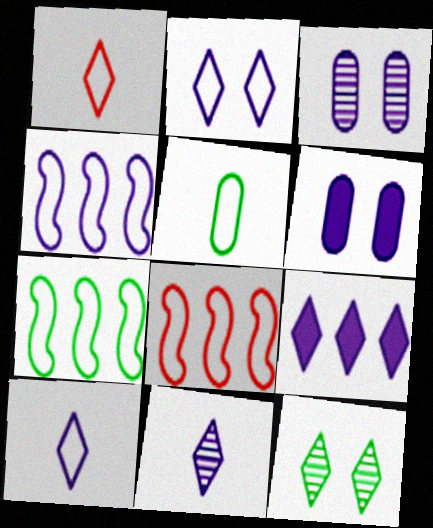[[1, 9, 12], 
[2, 5, 8], 
[2, 9, 11], 
[4, 6, 11], 
[4, 7, 8]]